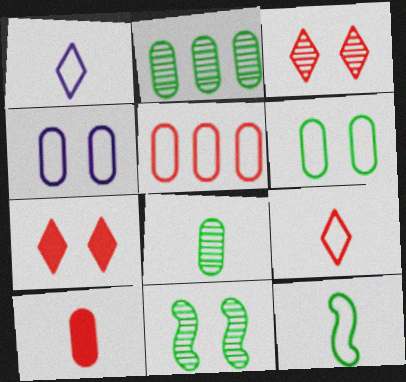[[2, 4, 10], 
[4, 7, 11]]